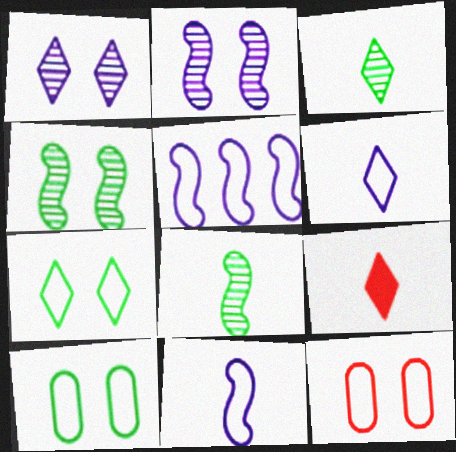[[3, 6, 9]]